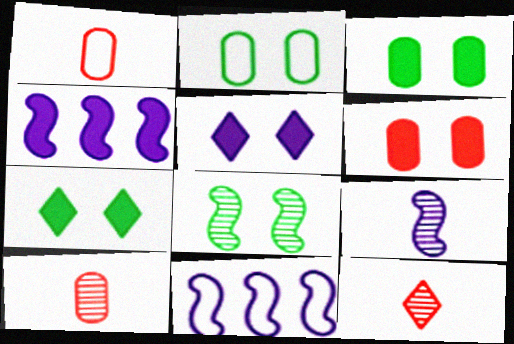[[2, 4, 12], 
[2, 7, 8], 
[3, 11, 12], 
[7, 10, 11]]